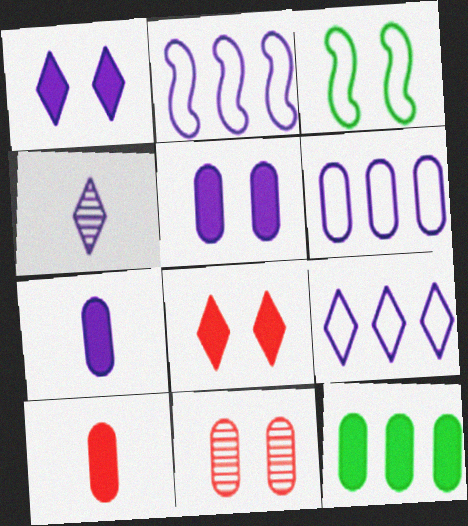[[1, 3, 11], 
[1, 4, 9], 
[2, 4, 5], 
[2, 6, 9], 
[5, 10, 12]]